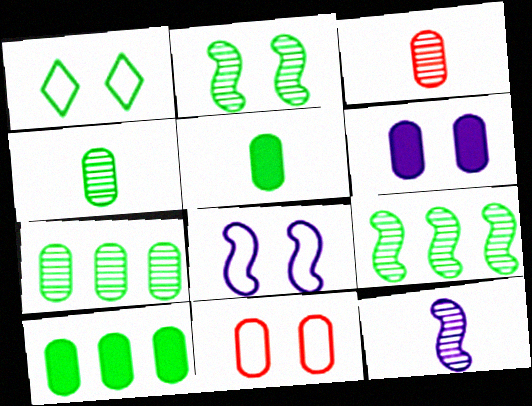[[1, 5, 9], 
[1, 8, 11]]